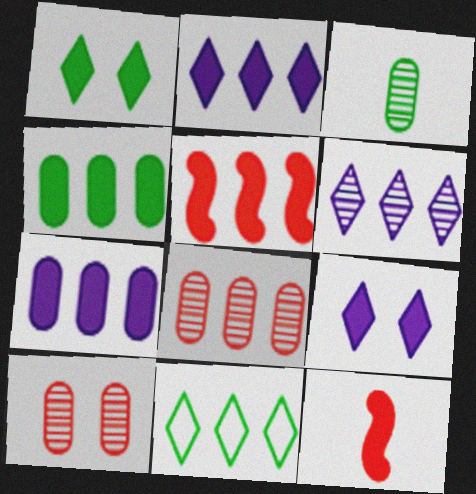[[1, 7, 12], 
[2, 4, 5], 
[4, 9, 12]]